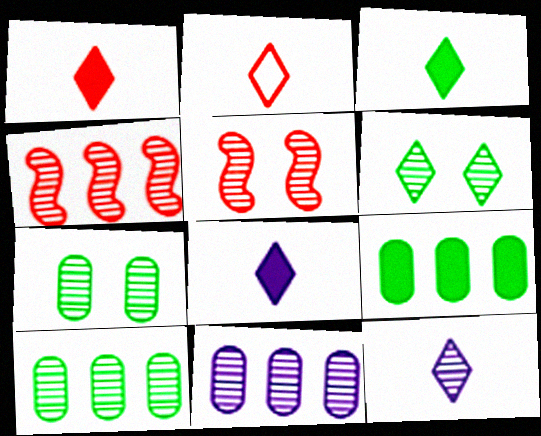[[1, 3, 8], 
[2, 3, 12], 
[4, 7, 12], 
[5, 10, 12]]